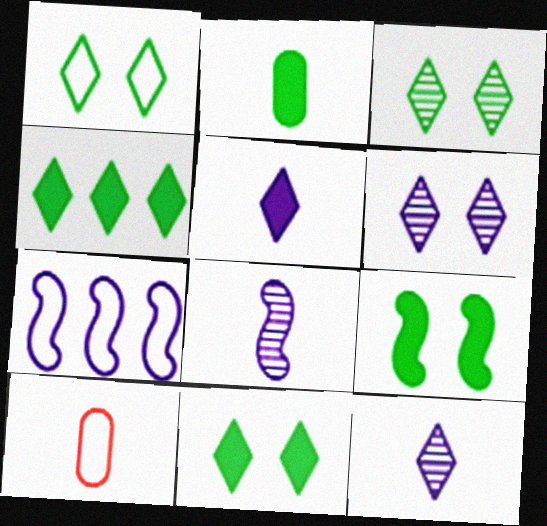[[1, 3, 11], 
[1, 7, 10], 
[2, 4, 9]]